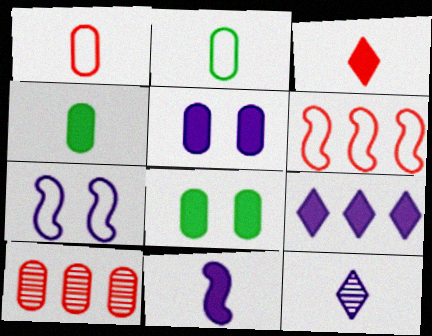[[2, 5, 10], 
[3, 4, 11], 
[5, 9, 11], 
[6, 8, 12]]